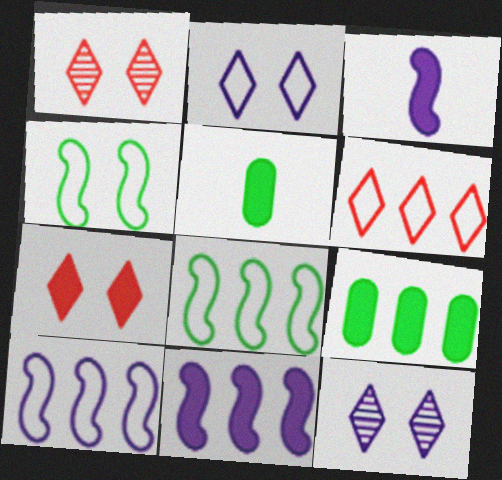[[1, 5, 10], 
[3, 7, 9], 
[5, 7, 11]]